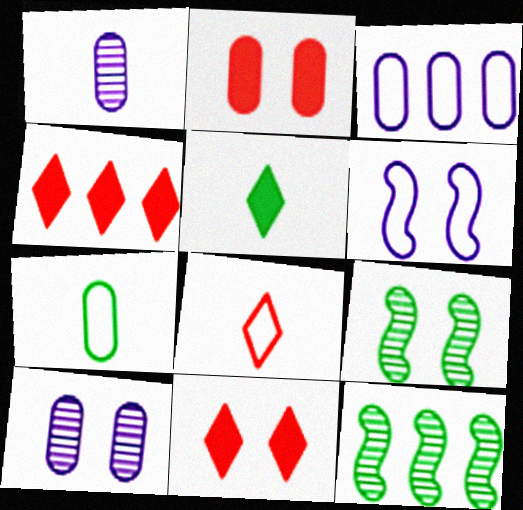[[3, 4, 12]]